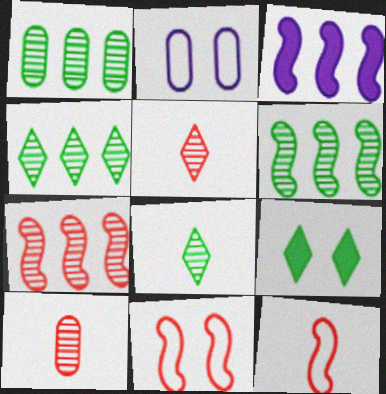[[1, 4, 6]]